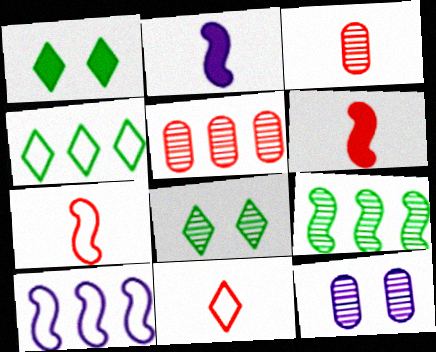[[1, 3, 10], 
[3, 6, 11], 
[4, 6, 12]]